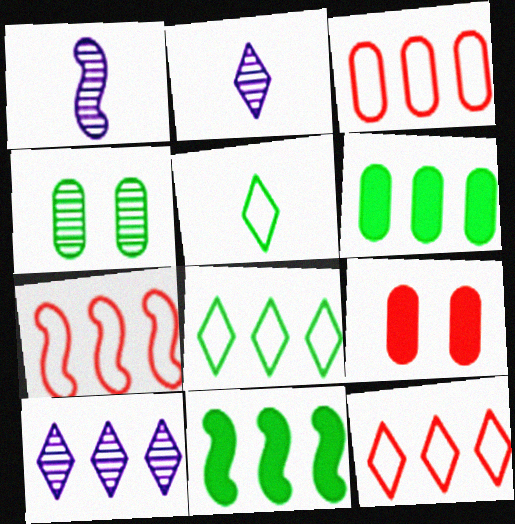[[1, 8, 9], 
[3, 7, 12], 
[3, 10, 11], 
[4, 5, 11], 
[6, 7, 10]]